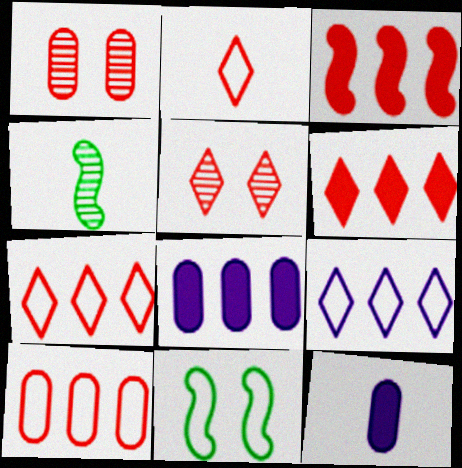[[1, 2, 3], 
[2, 4, 12], 
[2, 5, 6]]